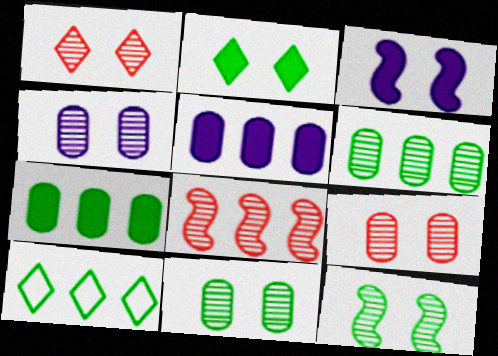[[1, 4, 12], 
[4, 9, 11], 
[5, 8, 10]]